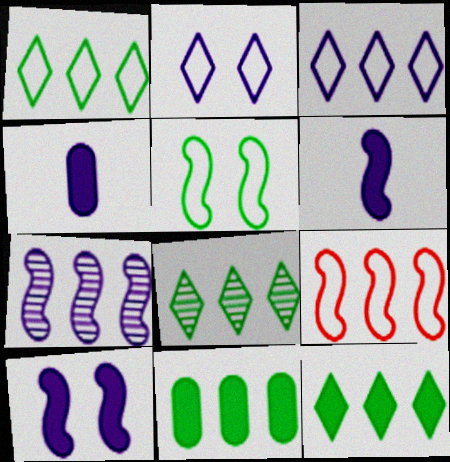[[1, 8, 12], 
[2, 4, 7]]